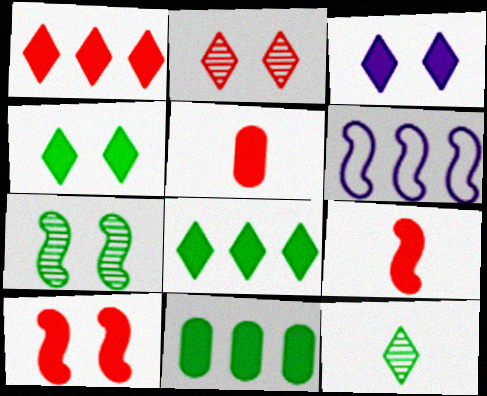[[1, 5, 10], 
[3, 9, 11], 
[6, 7, 9]]